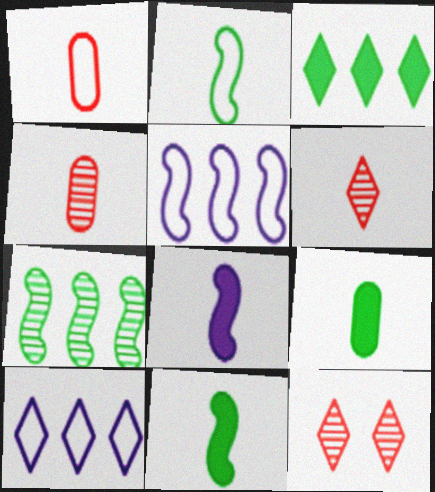[[5, 9, 12]]